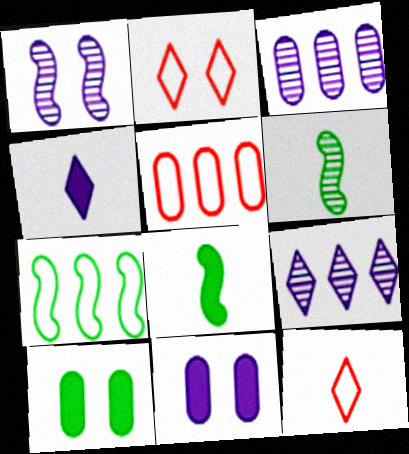[[1, 2, 10], 
[2, 3, 8]]